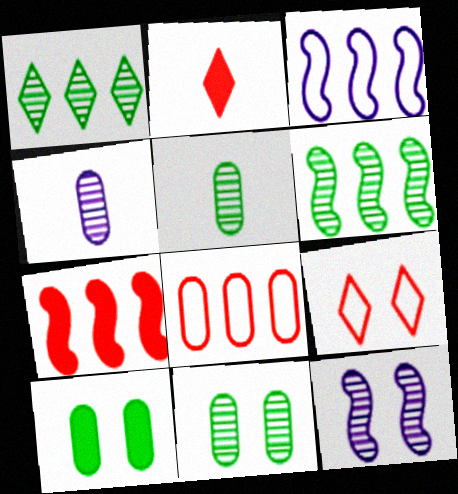[[2, 3, 11], 
[3, 6, 7], 
[4, 8, 10], 
[9, 10, 12]]